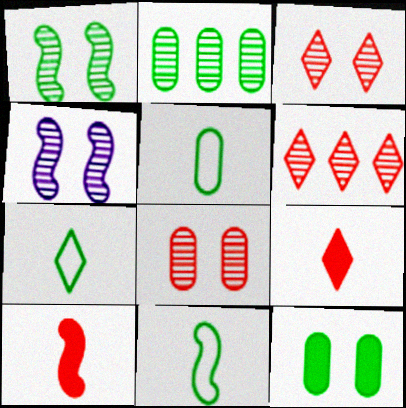[[2, 5, 12], 
[5, 7, 11]]